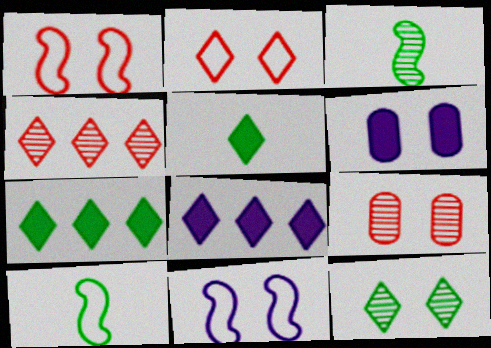[[1, 6, 12], 
[4, 6, 10], 
[8, 9, 10]]